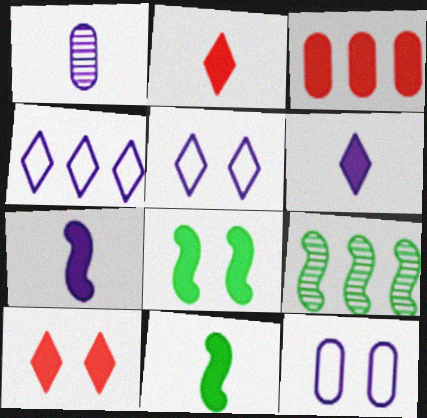[[2, 9, 12], 
[3, 4, 9], 
[3, 6, 8]]